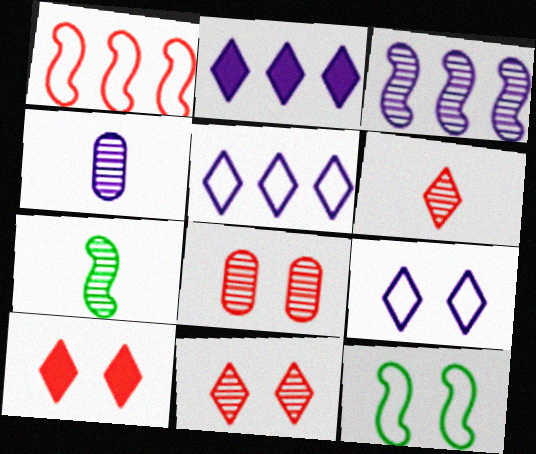[[4, 6, 7]]